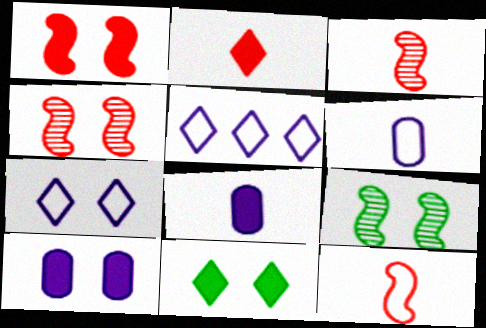[[1, 10, 11]]